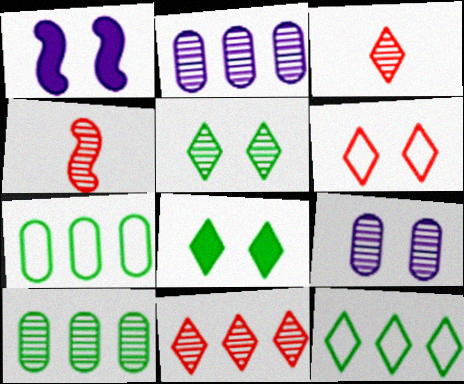[[1, 3, 7], 
[2, 4, 5]]